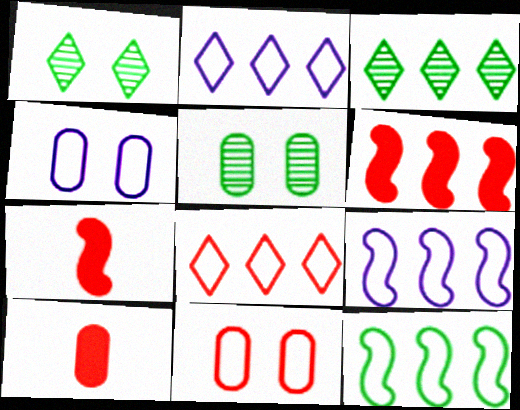[[1, 9, 10], 
[2, 5, 7], 
[3, 4, 7]]